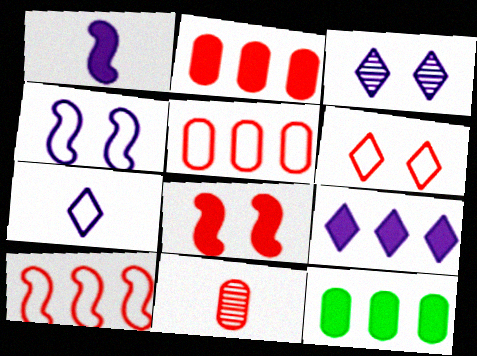[[3, 7, 9]]